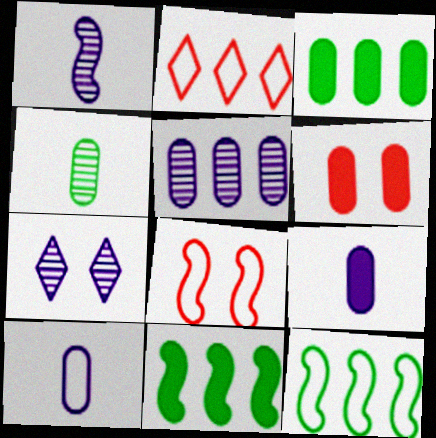[[1, 5, 7], 
[1, 8, 11], 
[2, 5, 11], 
[3, 6, 9]]